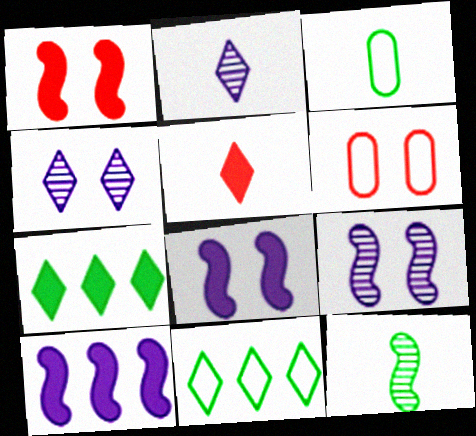[[4, 5, 11]]